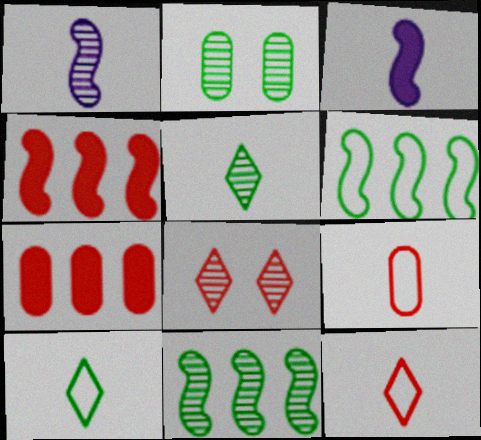[[2, 5, 11], 
[3, 5, 9], 
[4, 8, 9]]